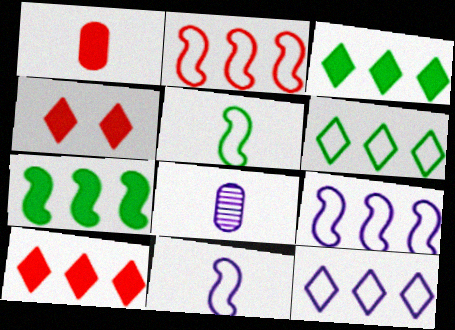[]